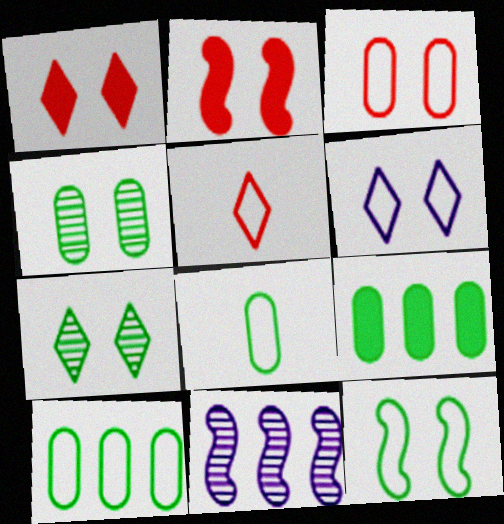[[1, 6, 7], 
[1, 8, 11], 
[2, 4, 6], 
[3, 6, 12], 
[4, 8, 9]]